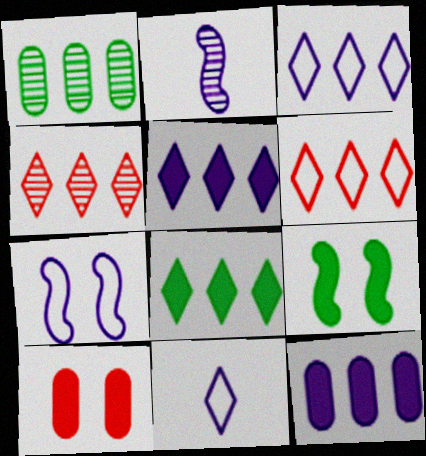[[3, 4, 8]]